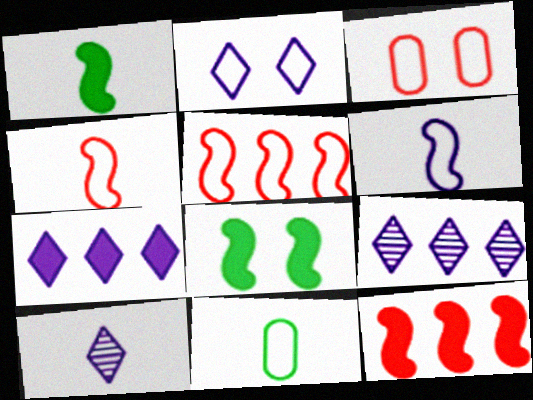[[1, 3, 9], 
[2, 5, 11], 
[2, 7, 10]]